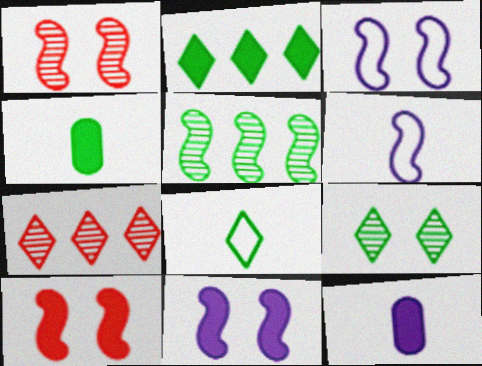[[2, 8, 9], 
[2, 10, 12], 
[3, 4, 7], 
[5, 6, 10]]